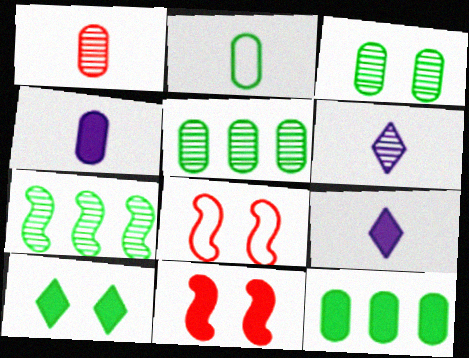[[1, 2, 4], 
[2, 3, 12], 
[2, 7, 10], 
[5, 8, 9], 
[6, 8, 12], 
[9, 11, 12]]